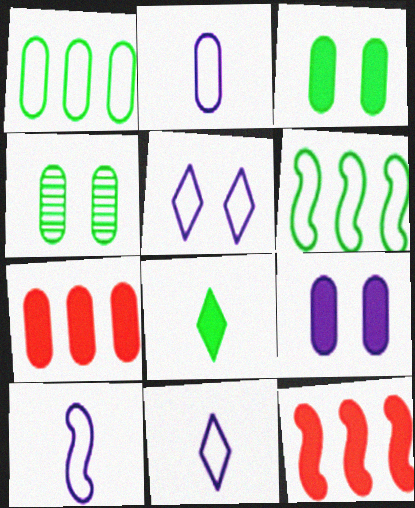[[2, 4, 7], 
[2, 10, 11], 
[4, 6, 8], 
[4, 11, 12], 
[8, 9, 12]]